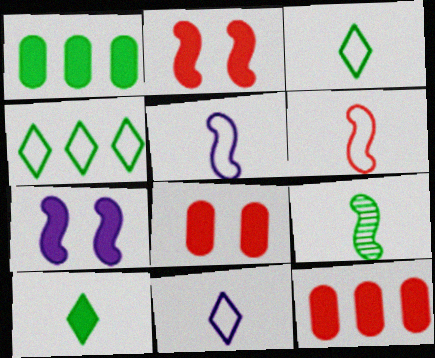[[7, 10, 12]]